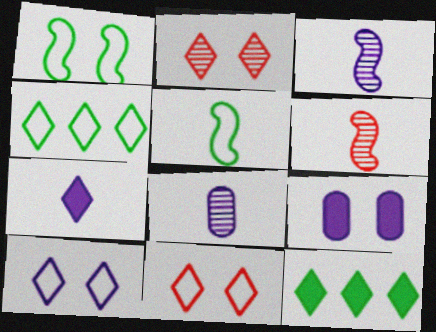[[1, 2, 9], 
[2, 4, 7], 
[4, 6, 9]]